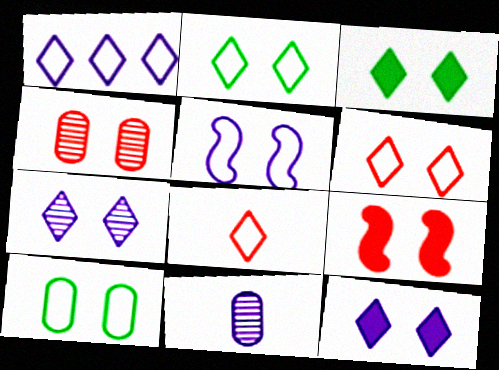[[1, 2, 8], 
[3, 4, 5], 
[3, 6, 7], 
[4, 6, 9], 
[5, 6, 10], 
[7, 9, 10]]